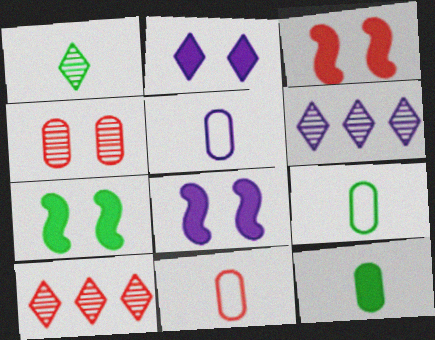[[3, 6, 9], 
[3, 7, 8], 
[3, 10, 11], 
[5, 6, 8], 
[5, 7, 10], 
[5, 9, 11], 
[6, 7, 11], 
[8, 9, 10]]